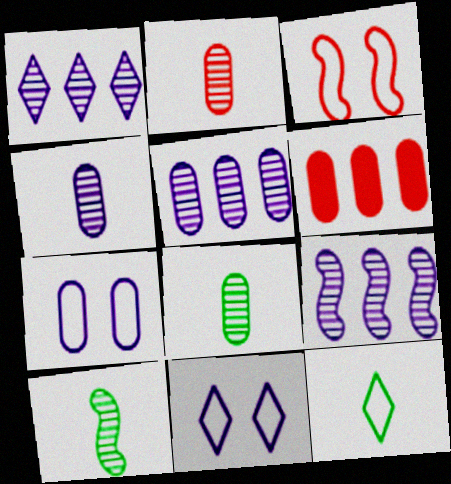[[1, 5, 9], 
[2, 4, 8], 
[6, 7, 8], 
[6, 10, 11]]